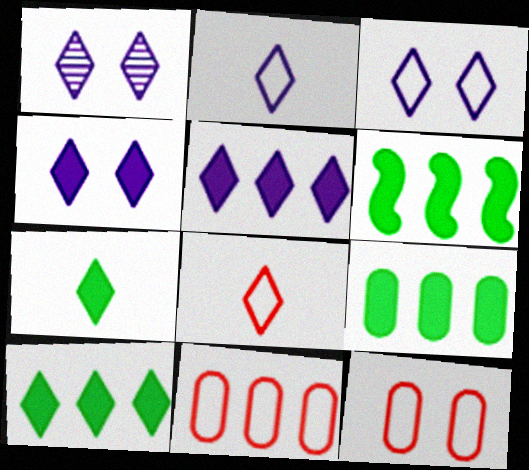[[1, 2, 5], 
[1, 3, 4], 
[1, 8, 10], 
[6, 9, 10]]